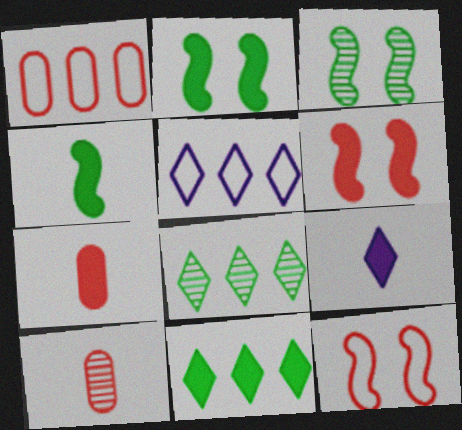[[1, 3, 9], 
[2, 5, 10], 
[3, 5, 7], 
[4, 7, 9]]